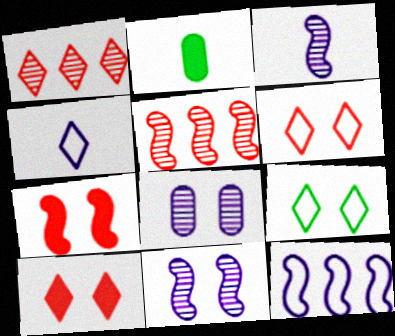[[7, 8, 9]]